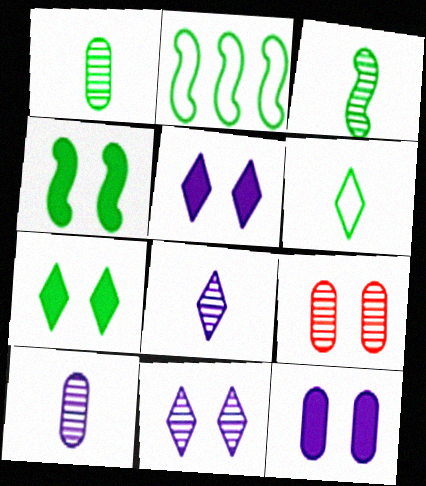[[1, 2, 7], 
[2, 3, 4]]